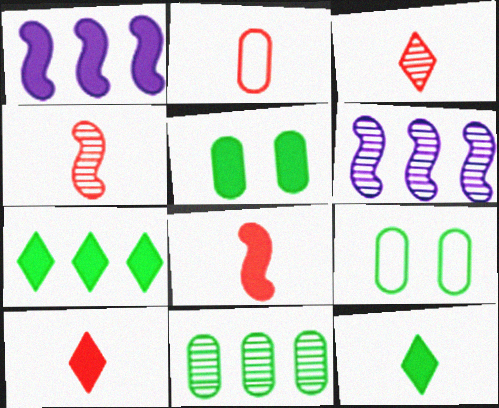[[1, 3, 9], 
[1, 5, 10], 
[2, 3, 8], 
[2, 4, 10], 
[6, 9, 10]]